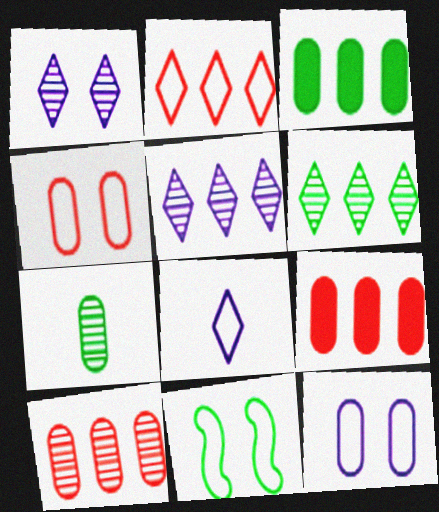[[7, 9, 12]]